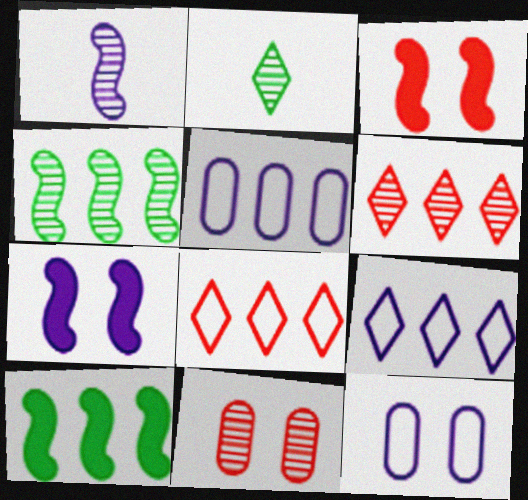[[2, 3, 5], 
[5, 6, 10]]